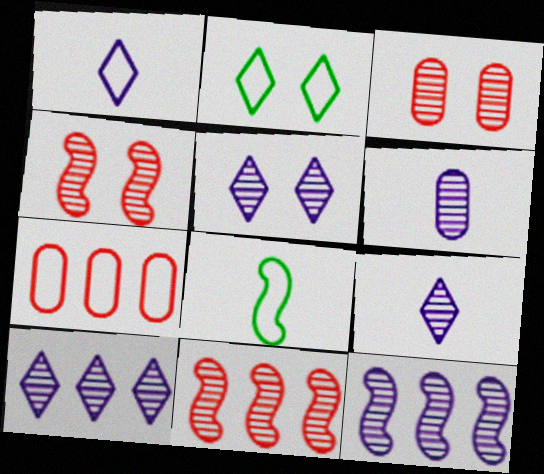[[5, 6, 12], 
[5, 9, 10]]